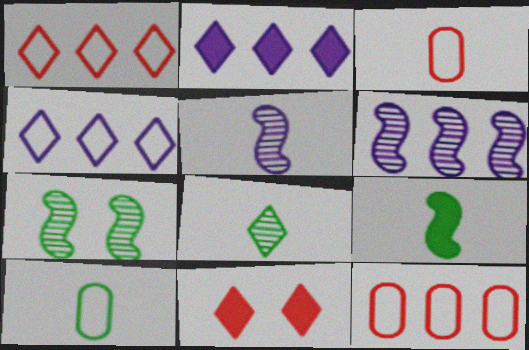[[2, 3, 7], 
[4, 8, 11], 
[6, 10, 11], 
[8, 9, 10]]